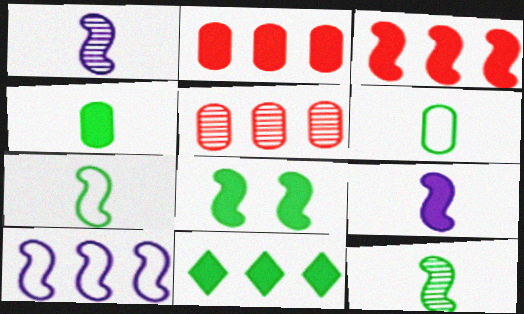[[3, 8, 9], 
[4, 8, 11], 
[5, 10, 11]]